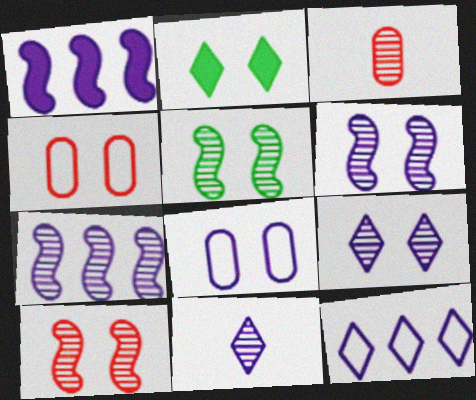[[1, 8, 11], 
[2, 4, 6], 
[2, 8, 10], 
[5, 6, 10]]